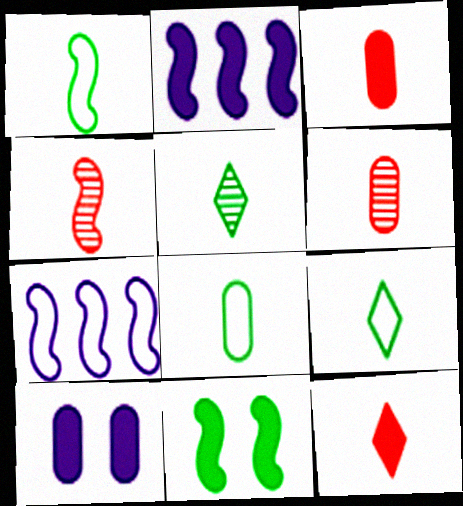[[1, 8, 9], 
[4, 7, 11]]